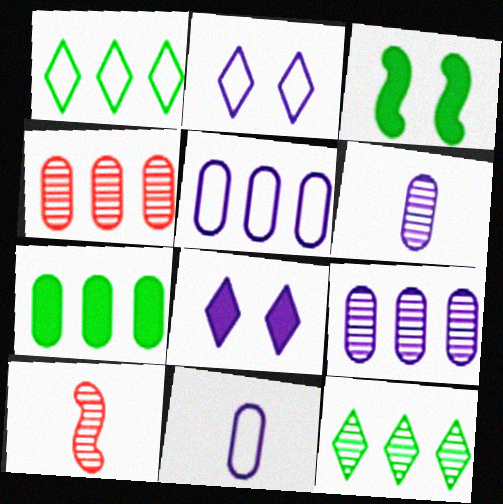[[2, 7, 10], 
[4, 5, 7]]